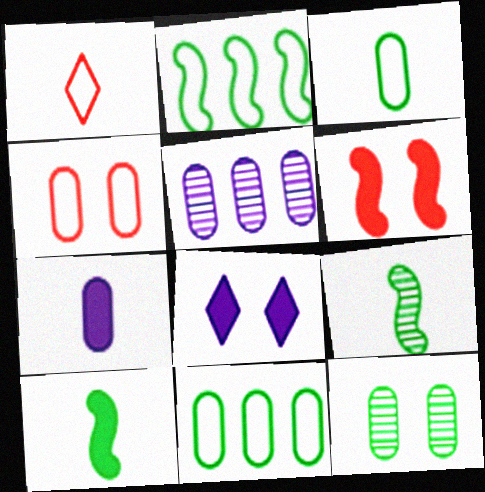[[1, 7, 9]]